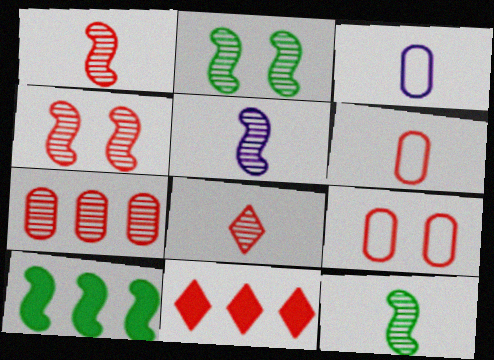[[1, 5, 12], 
[1, 9, 11], 
[2, 3, 11], 
[4, 6, 11], 
[4, 7, 8]]